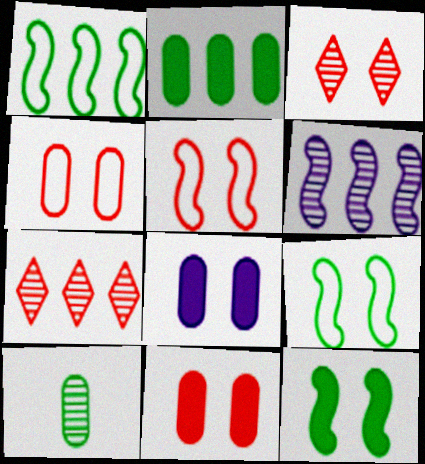[[3, 5, 11], 
[3, 6, 10], 
[3, 8, 9]]